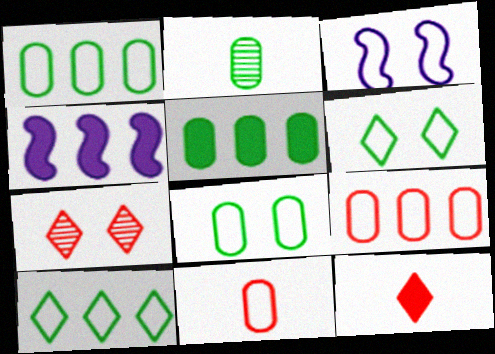[[2, 5, 8], 
[3, 10, 11]]